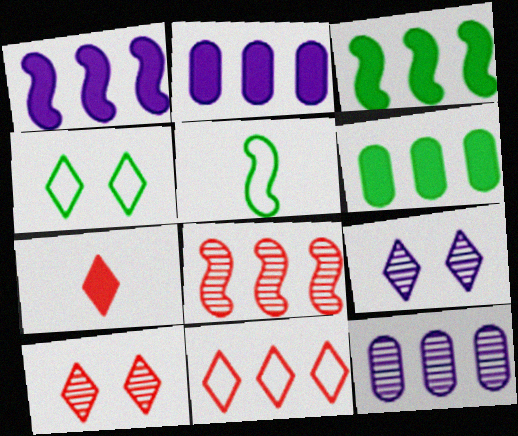[[2, 5, 10], 
[3, 11, 12], 
[7, 10, 11]]